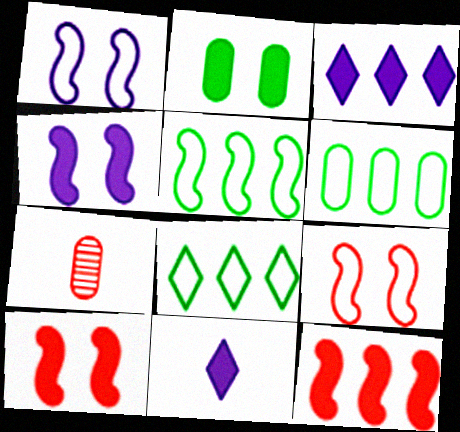[[2, 11, 12], 
[4, 7, 8], 
[5, 6, 8]]